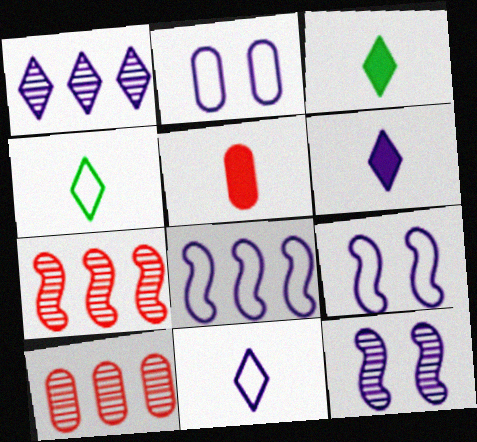[[2, 3, 7], 
[2, 8, 11], 
[3, 9, 10]]